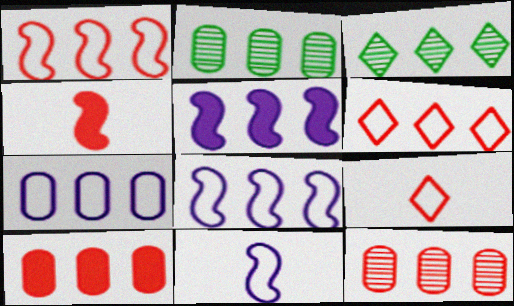[[2, 5, 6], 
[2, 7, 10], 
[3, 8, 10]]